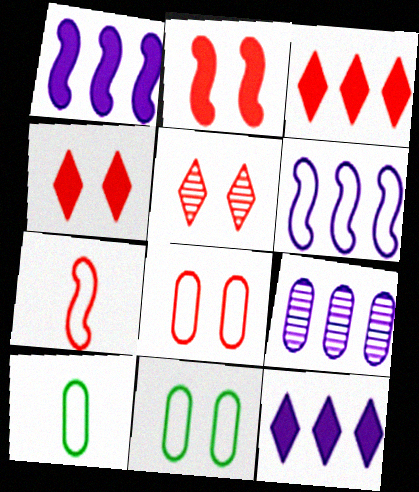[[1, 5, 10], 
[2, 5, 8], 
[6, 9, 12]]